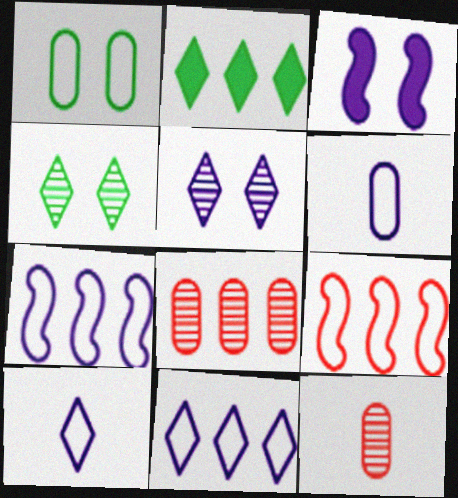[[1, 9, 10], 
[2, 7, 8]]